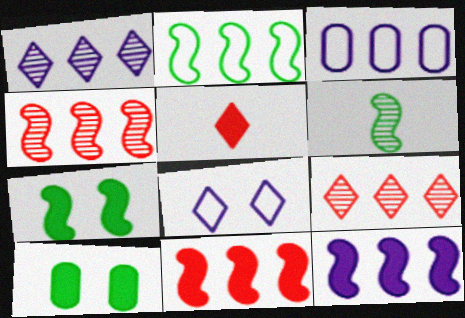[[1, 3, 12], 
[2, 4, 12], 
[2, 6, 7], 
[5, 10, 12]]